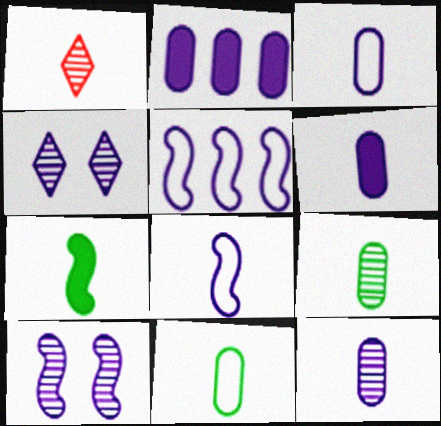[[1, 3, 7], 
[2, 4, 8], 
[3, 6, 12], 
[4, 5, 6]]